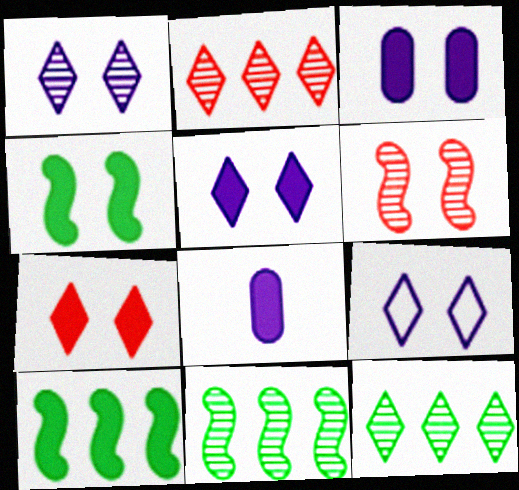[[1, 5, 9], 
[3, 4, 7], 
[7, 8, 10]]